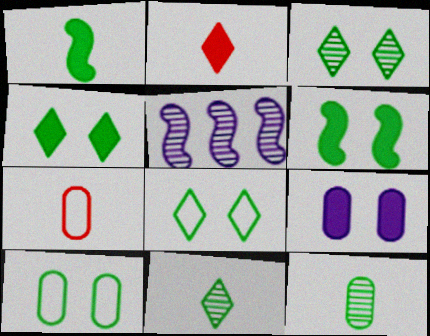[[2, 5, 10], 
[3, 4, 8], 
[3, 6, 10], 
[4, 5, 7]]